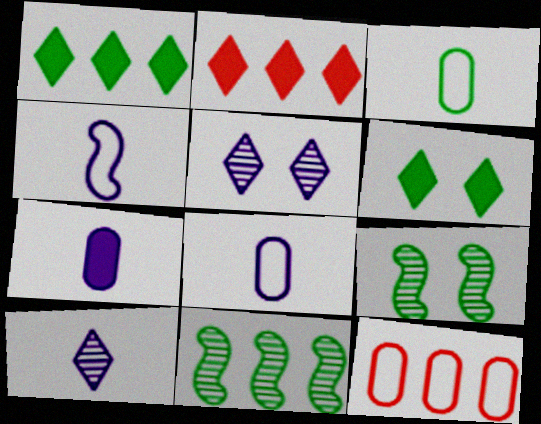[[1, 3, 9], 
[2, 8, 9], 
[3, 6, 11], 
[4, 7, 10]]